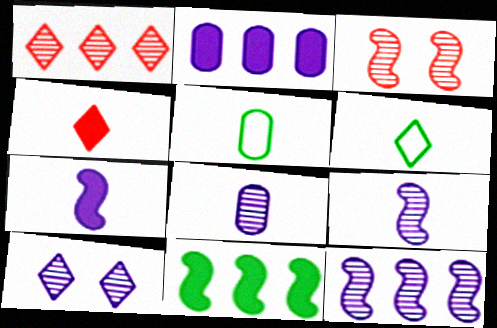[[2, 3, 6], 
[4, 5, 9], 
[8, 10, 12]]